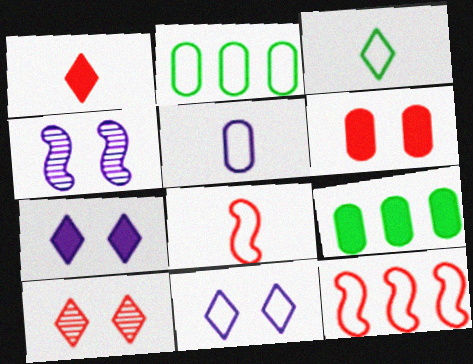[[1, 2, 4], 
[2, 8, 11], 
[3, 5, 8]]